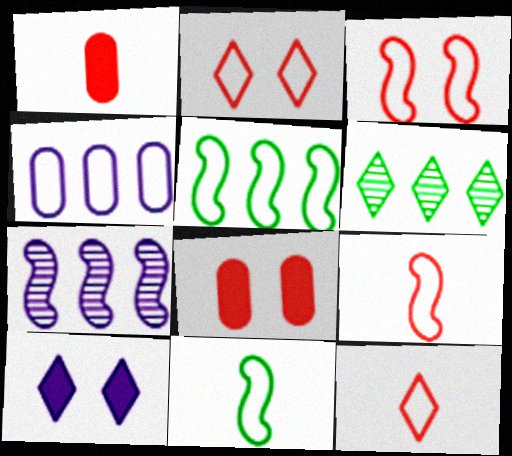[[2, 4, 11], 
[6, 10, 12]]